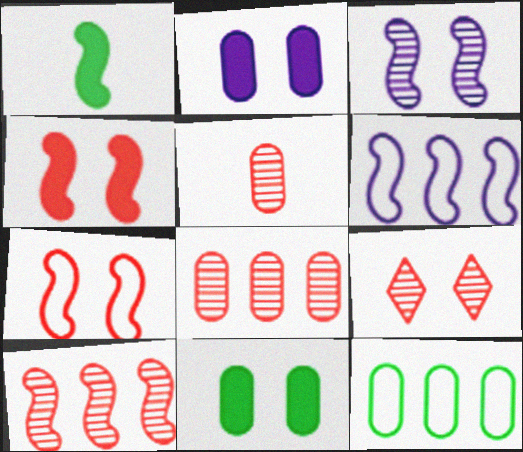[[2, 5, 12], 
[5, 9, 10]]